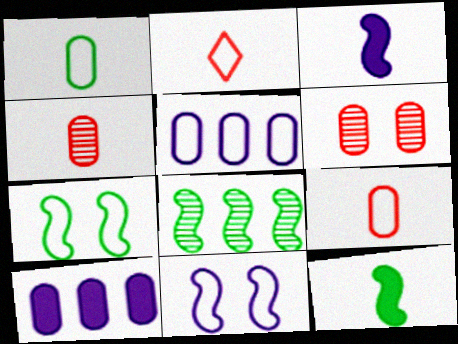[[1, 6, 10], 
[2, 5, 7], 
[7, 8, 12]]